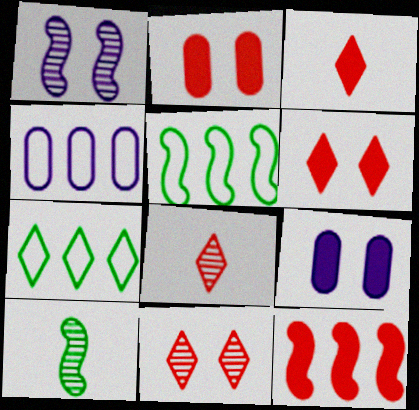[[2, 3, 12], 
[4, 6, 10], 
[5, 8, 9]]